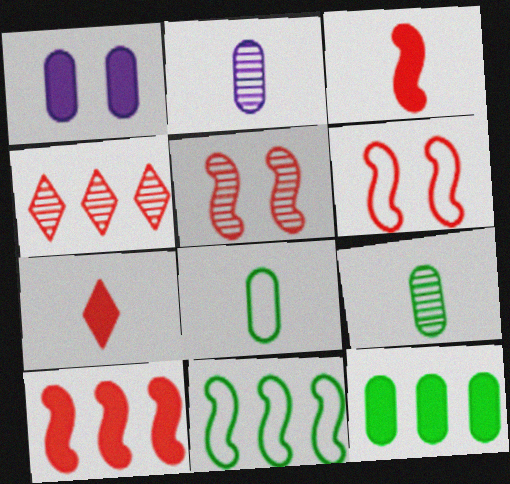[]